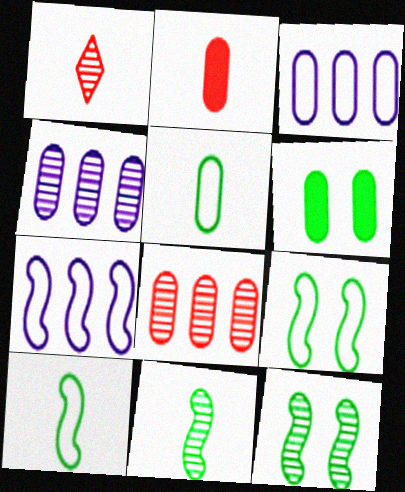[[1, 4, 12], 
[1, 6, 7]]